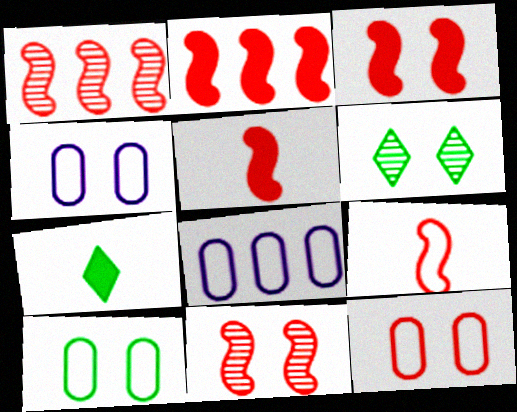[[1, 3, 9], 
[1, 4, 7], 
[2, 3, 5], 
[2, 9, 11], 
[3, 4, 6], 
[4, 10, 12], 
[5, 6, 8], 
[7, 8, 11]]